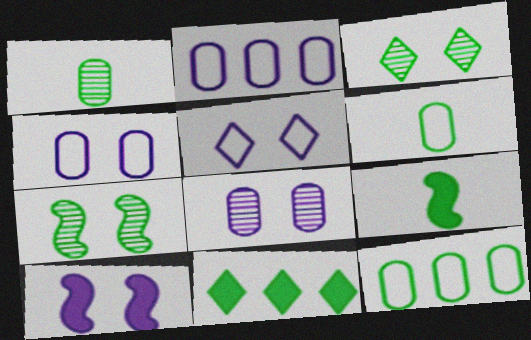[[3, 9, 12], 
[5, 8, 10], 
[6, 7, 11]]